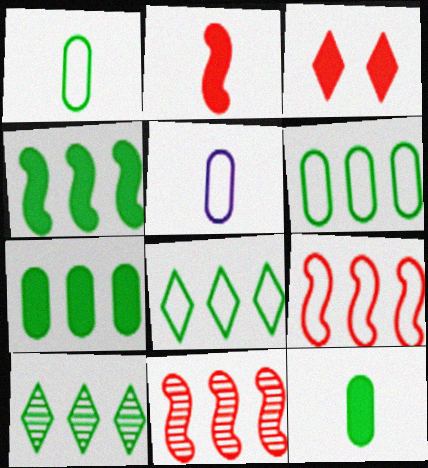[[4, 6, 10]]